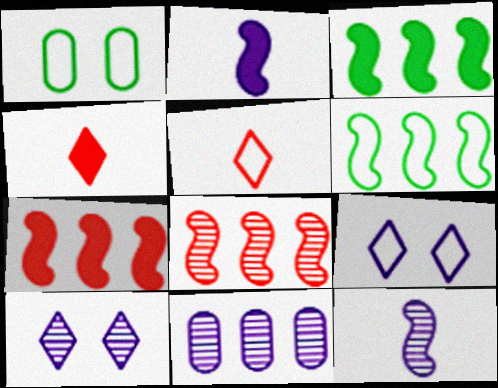[[2, 9, 11], 
[10, 11, 12]]